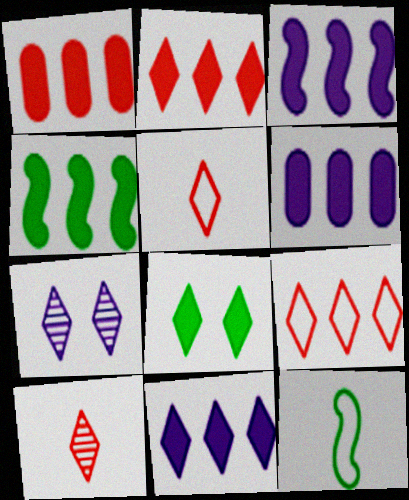[[1, 4, 11], 
[1, 7, 12], 
[2, 4, 6], 
[3, 6, 11]]